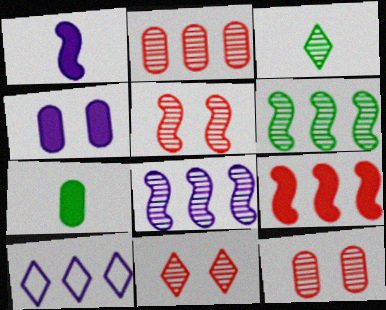[[3, 8, 12], 
[5, 7, 10], 
[5, 11, 12]]